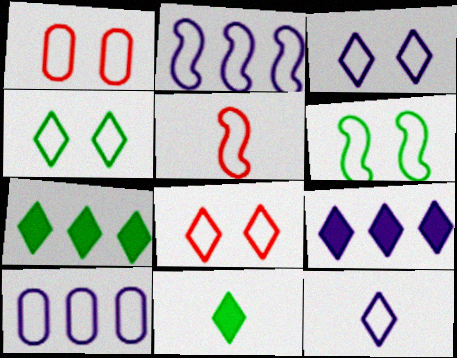[[1, 3, 6], 
[2, 5, 6], 
[3, 4, 8], 
[4, 5, 10]]